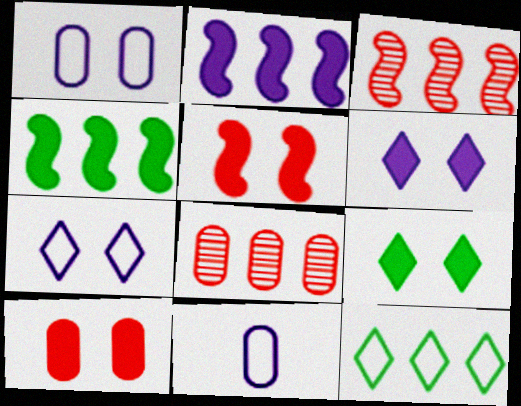[[2, 8, 12], 
[3, 9, 11]]